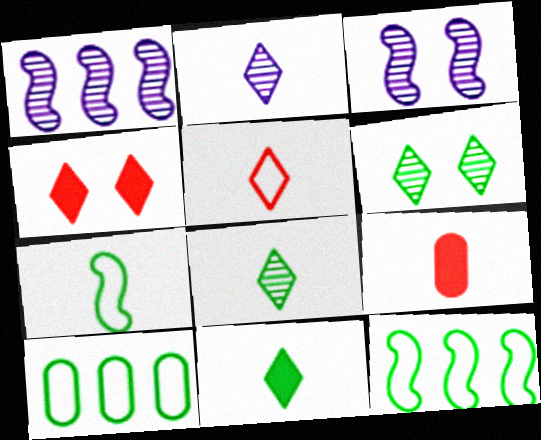[[2, 5, 11], 
[2, 7, 9]]